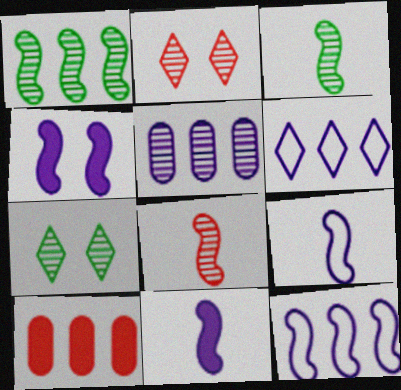[[1, 6, 10], 
[2, 3, 5], 
[5, 7, 8], 
[7, 9, 10]]